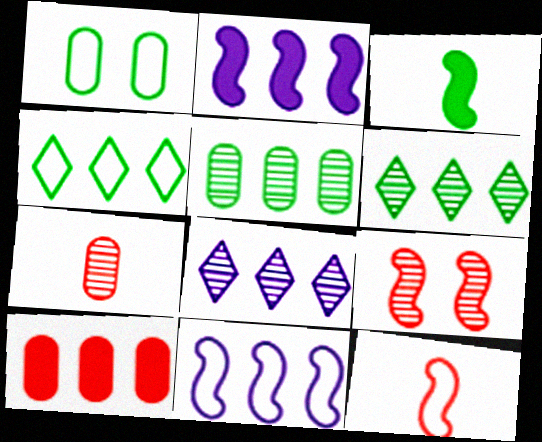[[1, 3, 6], 
[3, 9, 11], 
[6, 10, 11]]